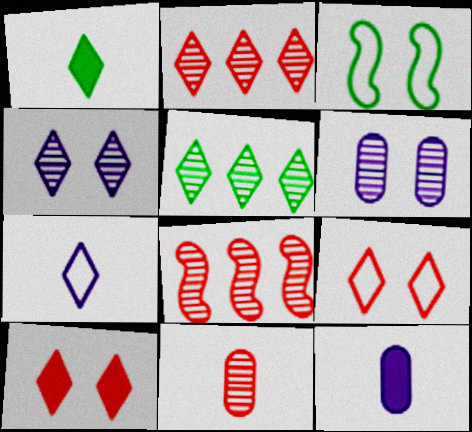[[2, 3, 12], 
[3, 6, 10], 
[5, 7, 10]]